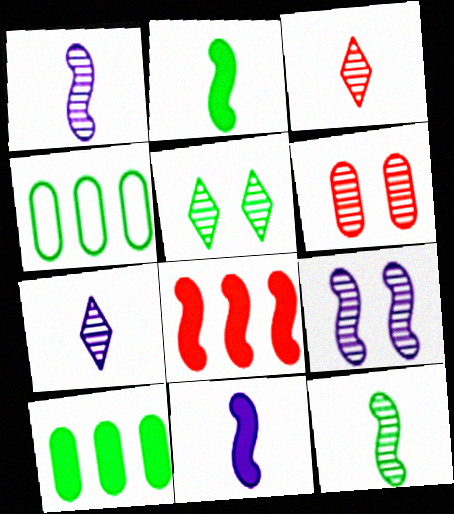[[2, 4, 5], 
[5, 6, 9]]